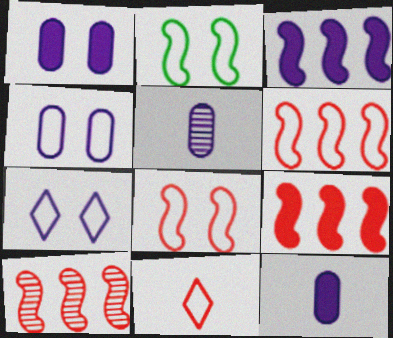[[3, 5, 7], 
[6, 9, 10]]